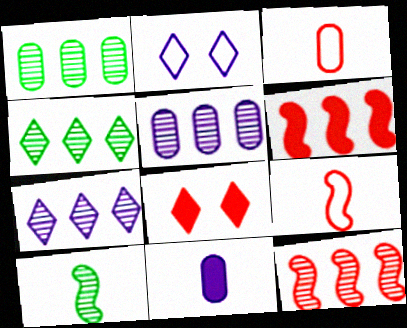[[1, 7, 12], 
[3, 8, 12], 
[4, 5, 12]]